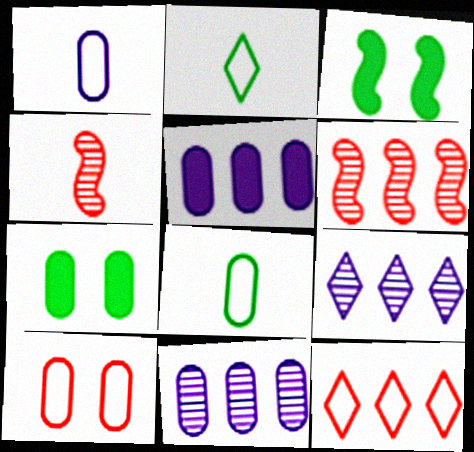[]